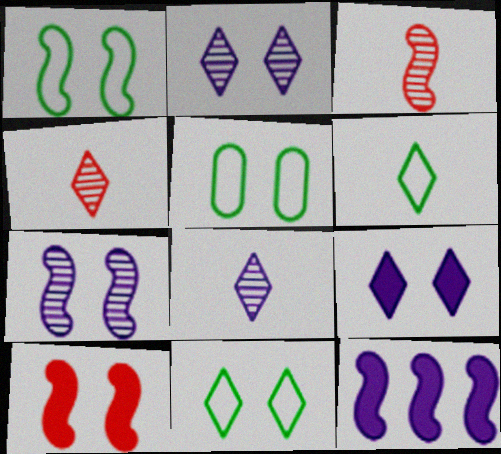[[1, 3, 12], 
[1, 5, 11], 
[1, 7, 10], 
[2, 5, 10], 
[4, 5, 12]]